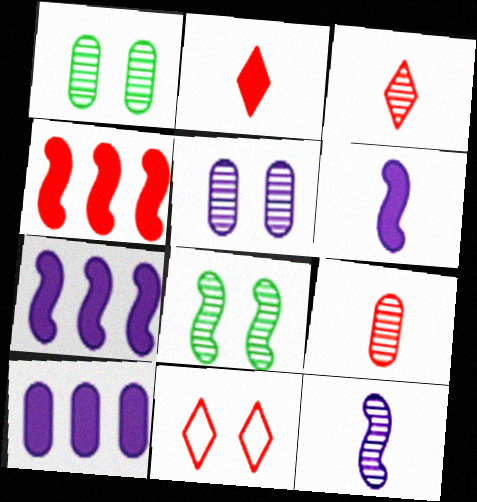[[4, 9, 11]]